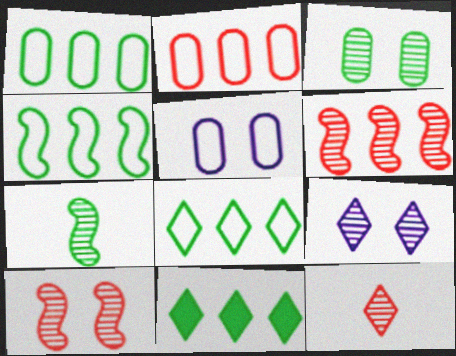[[1, 4, 8], 
[3, 9, 10]]